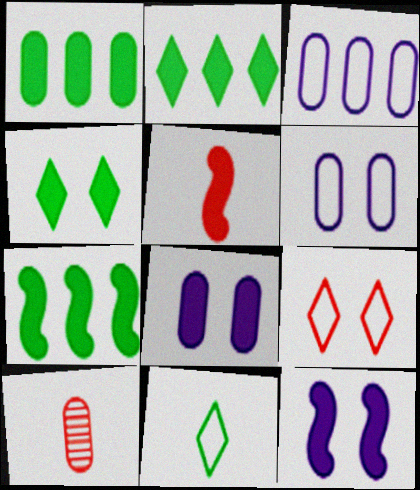[[1, 2, 7], 
[1, 6, 10], 
[2, 5, 8], 
[5, 7, 12]]